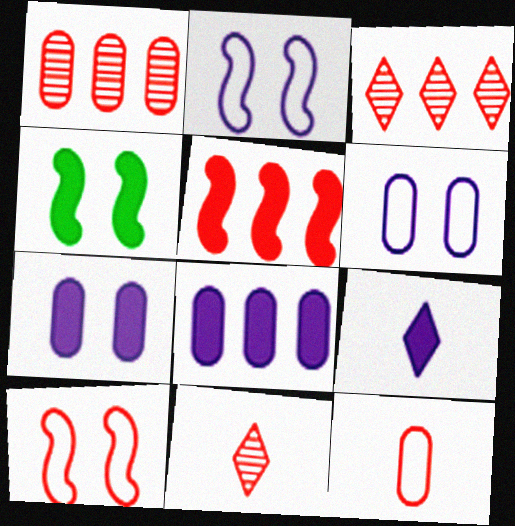[]